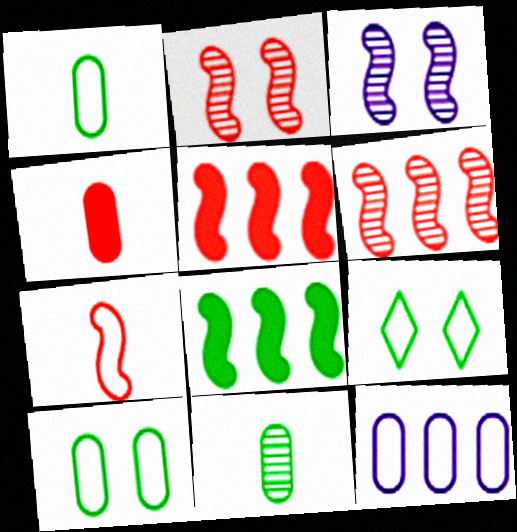[[2, 5, 7], 
[3, 7, 8], 
[7, 9, 12], 
[8, 9, 11]]